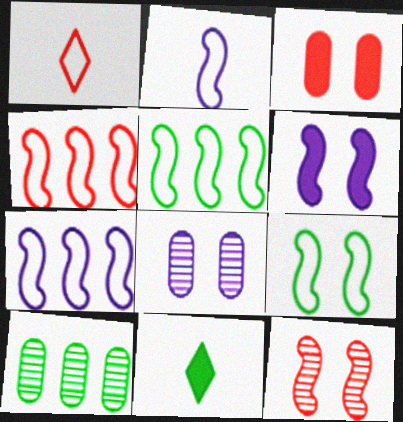[[1, 6, 10], 
[2, 4, 9], 
[4, 5, 7], 
[4, 8, 11], 
[6, 9, 12], 
[9, 10, 11]]